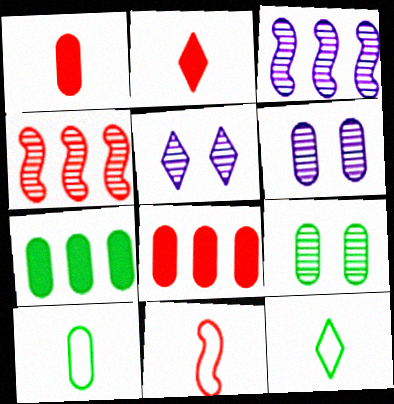[[5, 7, 11], 
[6, 8, 10], 
[7, 9, 10]]